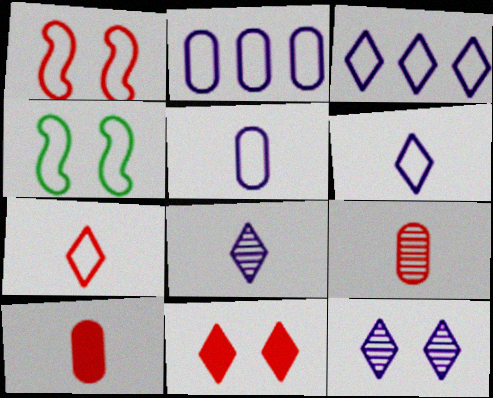[[2, 4, 7]]